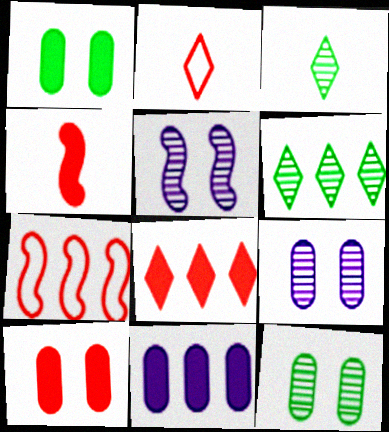[[4, 8, 10], 
[6, 7, 11]]